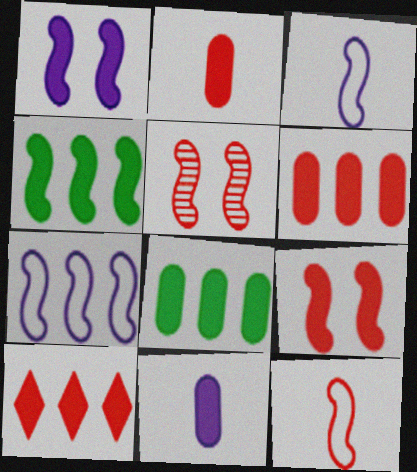[[2, 9, 10], 
[3, 4, 5]]